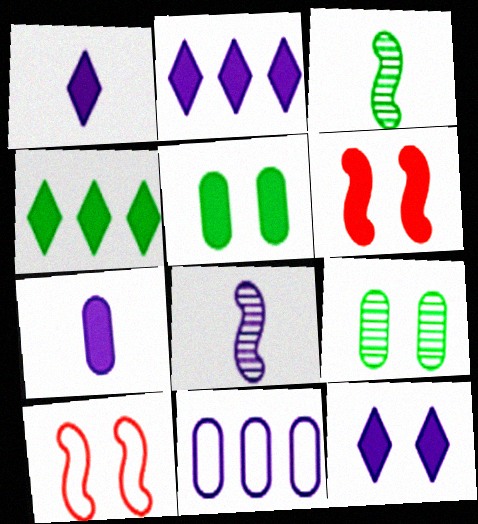[[1, 2, 12], 
[4, 6, 7], 
[5, 6, 12], 
[8, 11, 12], 
[9, 10, 12]]